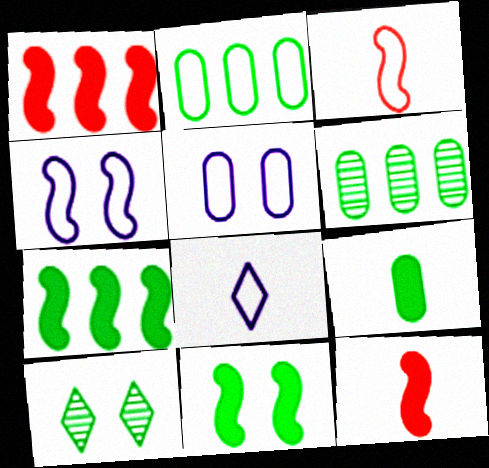[]